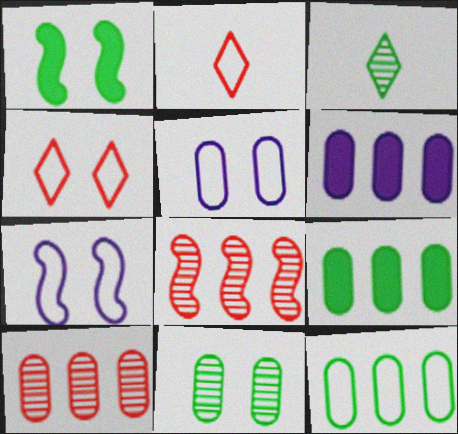[[1, 3, 12], 
[2, 7, 12], 
[6, 10, 12]]